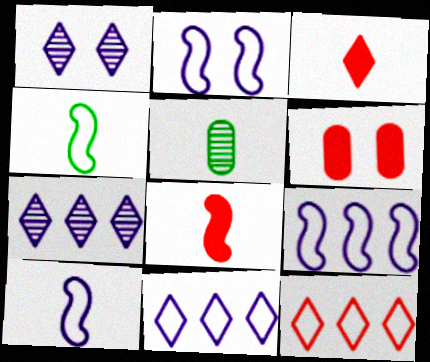[[2, 9, 10], 
[3, 5, 10], 
[4, 6, 7]]